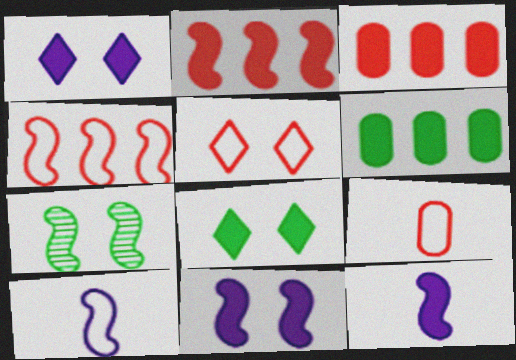[[2, 7, 10], 
[3, 8, 12], 
[4, 5, 9], 
[4, 7, 12]]